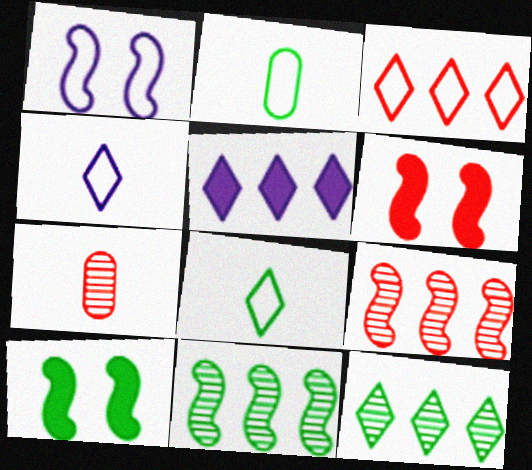[[1, 2, 3], 
[2, 10, 12], 
[3, 5, 12], 
[3, 6, 7]]